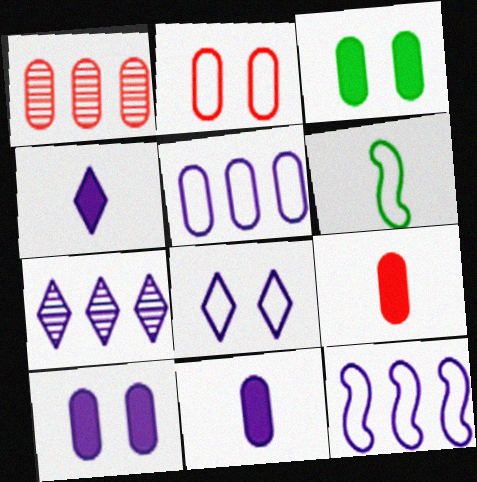[[1, 2, 9], 
[4, 7, 8]]